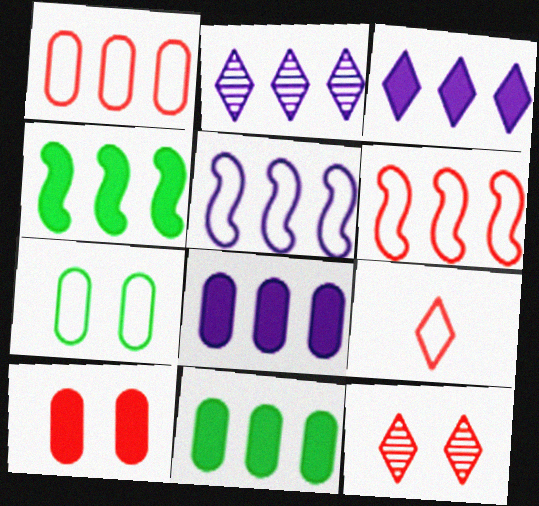[[1, 2, 4], 
[2, 5, 8], 
[2, 6, 11], 
[5, 7, 9]]